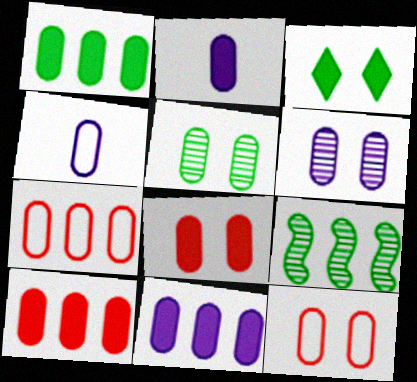[[1, 2, 8], 
[1, 10, 11], 
[2, 5, 7], 
[4, 5, 10], 
[4, 6, 11]]